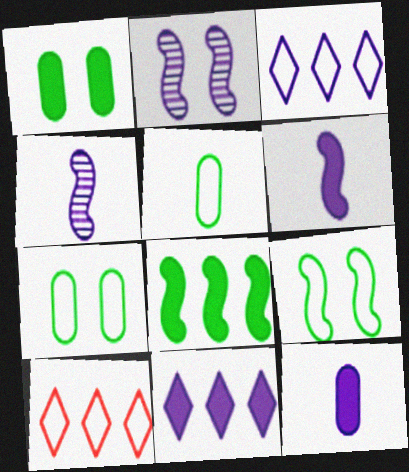[[1, 4, 10], 
[2, 3, 12]]